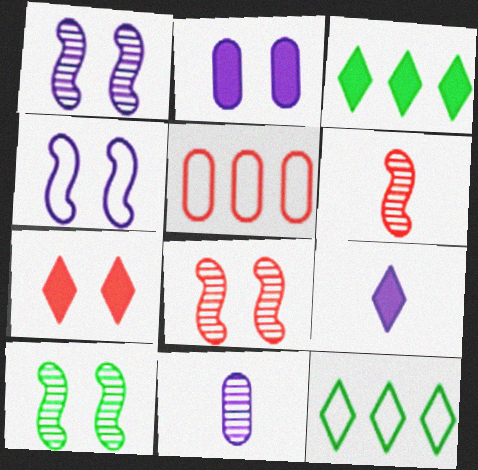[[1, 8, 10], 
[2, 6, 12], 
[3, 7, 9], 
[5, 6, 7], 
[5, 9, 10]]